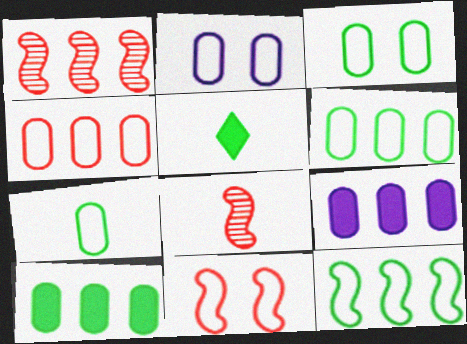[[1, 2, 5], 
[2, 4, 7], 
[3, 6, 7]]